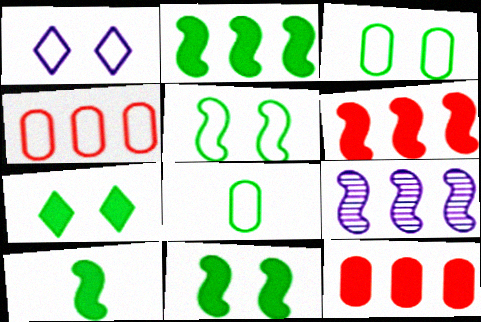[[2, 10, 11]]